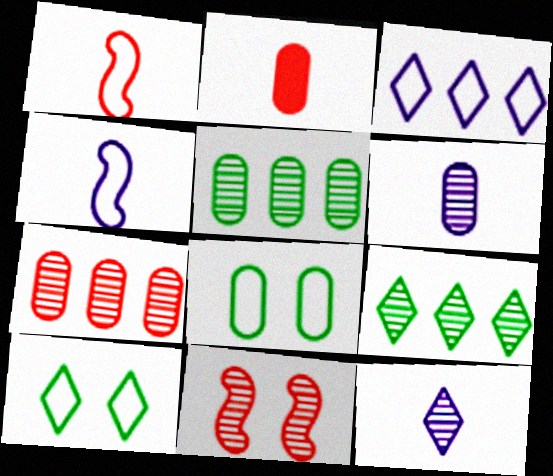[[1, 3, 8], 
[5, 11, 12], 
[6, 9, 11]]